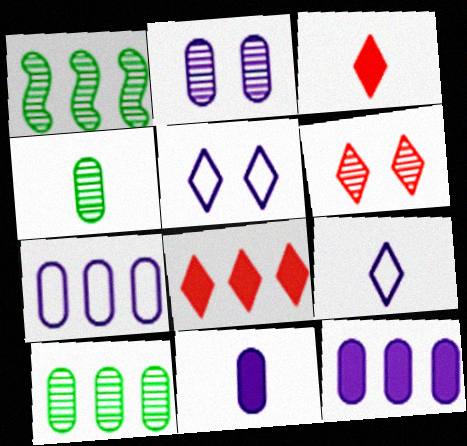[[1, 7, 8], 
[2, 7, 11]]